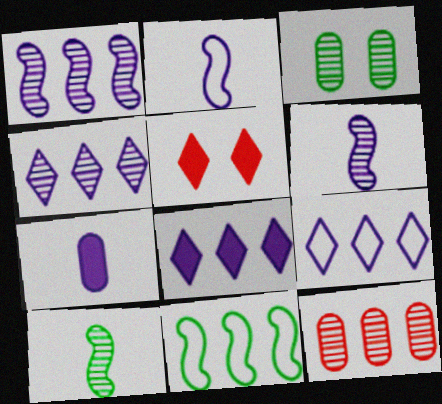[[4, 8, 9], 
[8, 11, 12]]